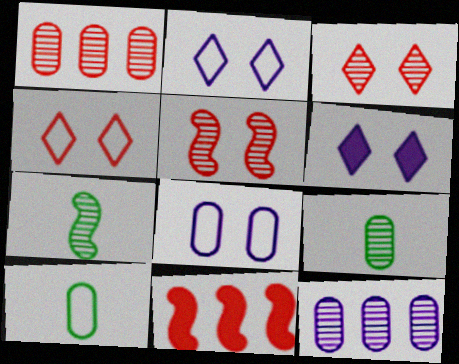[[2, 9, 11], 
[3, 7, 12]]